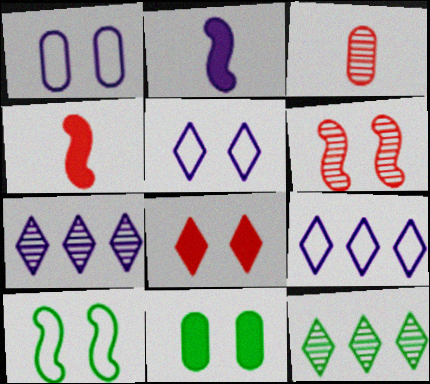[[1, 2, 7], 
[1, 4, 12], 
[5, 6, 11]]